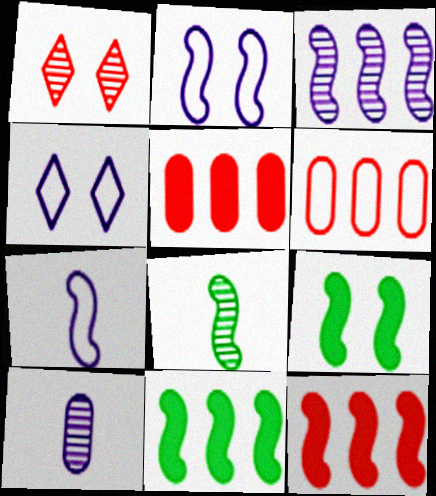[[2, 8, 12], 
[4, 5, 8]]